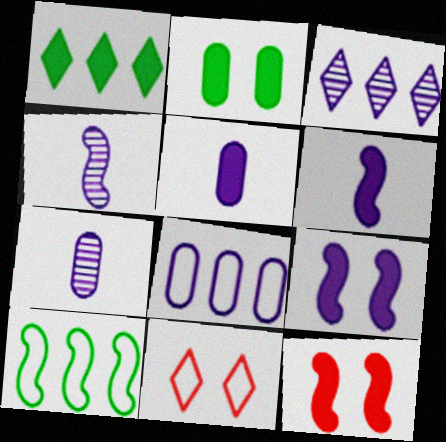[[1, 5, 12], 
[4, 10, 12]]